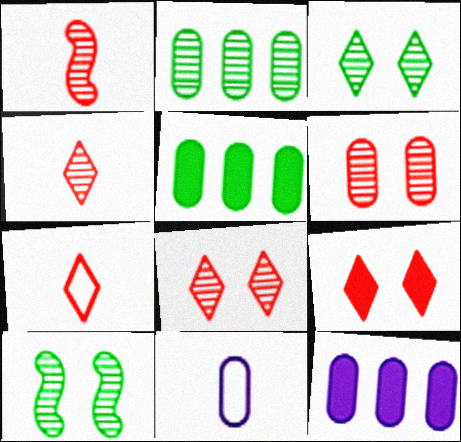[[5, 6, 11], 
[7, 10, 12]]